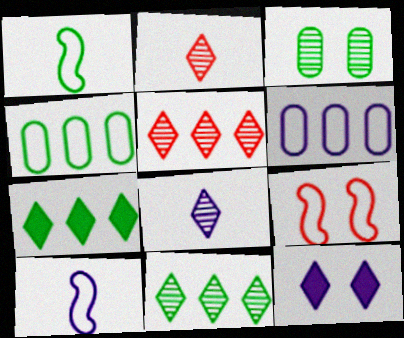[[1, 3, 7], 
[3, 9, 12]]